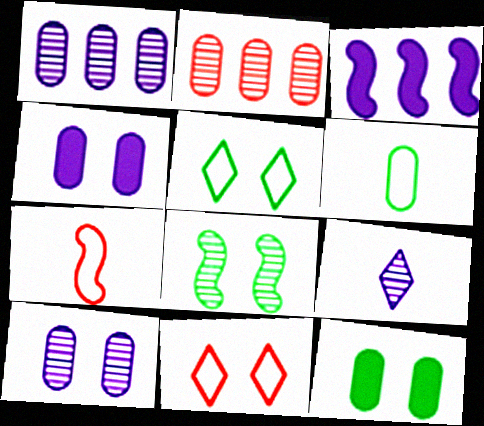[[2, 4, 6], 
[2, 8, 9], 
[3, 7, 8], 
[4, 8, 11], 
[5, 8, 12]]